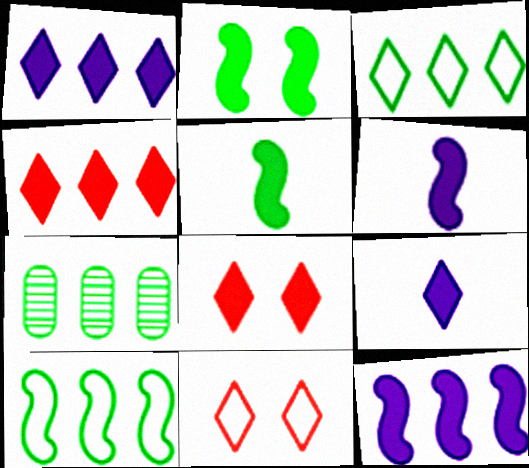[[6, 7, 11]]